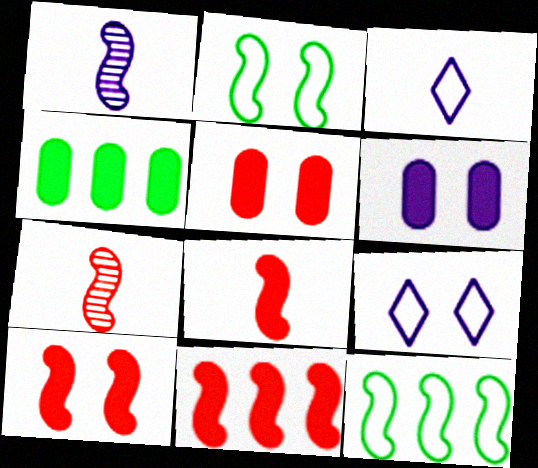[[1, 2, 11], 
[1, 10, 12], 
[4, 7, 9], 
[8, 10, 11]]